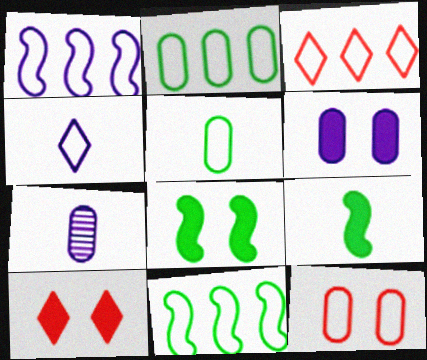[[1, 2, 3], 
[3, 7, 8], 
[4, 11, 12], 
[6, 8, 10], 
[7, 10, 11]]